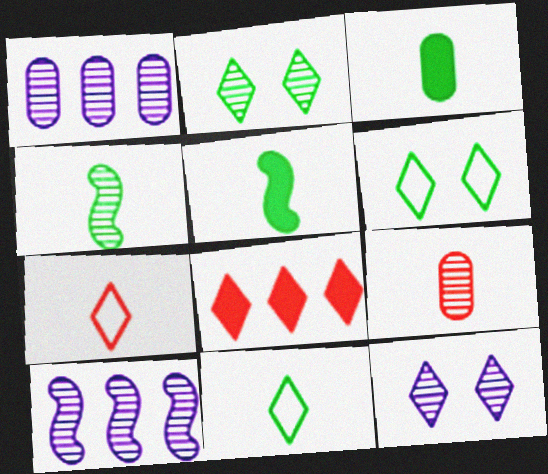[[2, 9, 10], 
[3, 4, 11], 
[8, 11, 12]]